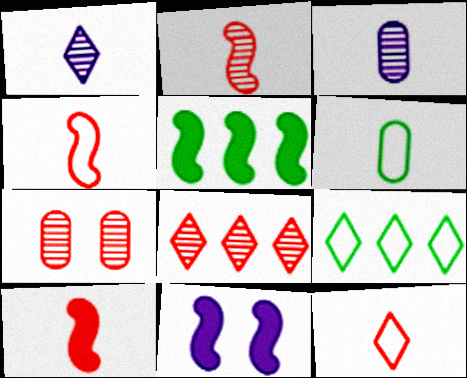[[1, 6, 10], 
[2, 4, 10], 
[2, 7, 8], 
[5, 10, 11], 
[6, 8, 11]]